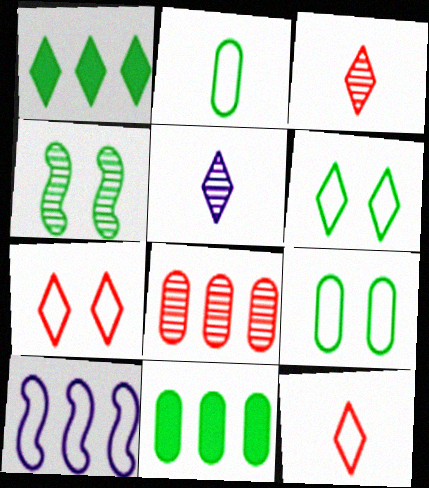[[1, 2, 4], 
[1, 5, 7], 
[1, 8, 10], 
[2, 7, 10], 
[4, 5, 8], 
[9, 10, 12]]